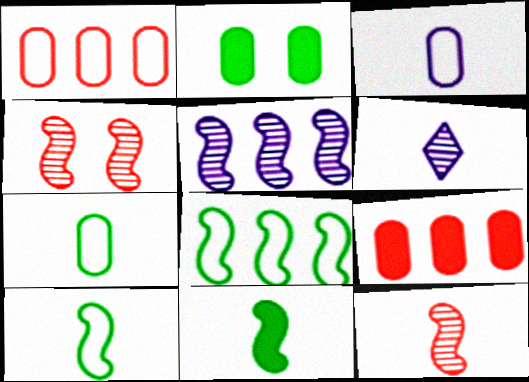[]